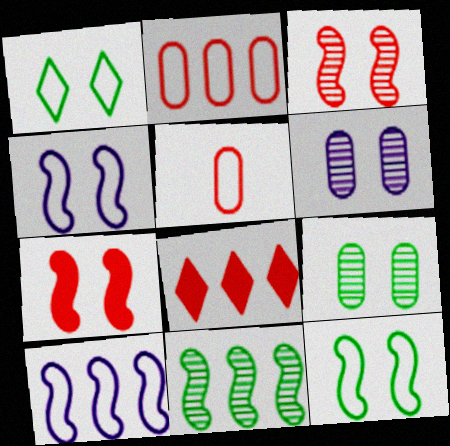[[1, 5, 10], 
[1, 6, 7], 
[3, 5, 8]]